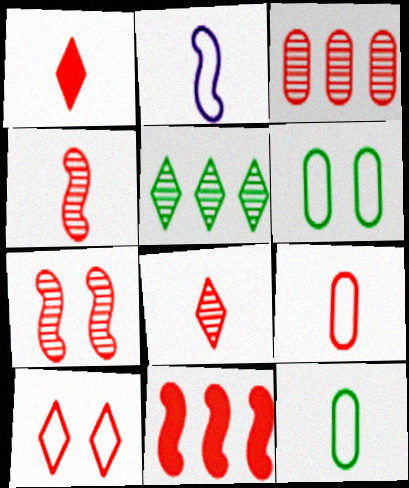[[1, 4, 9], 
[3, 7, 8]]